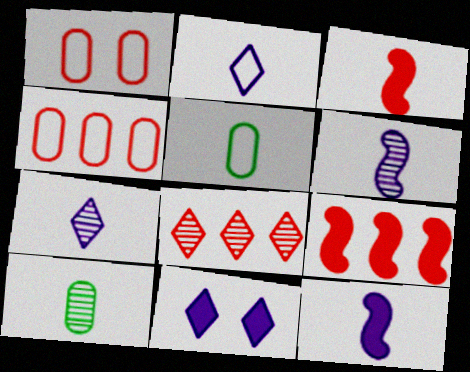[[1, 3, 8], 
[2, 3, 10], 
[3, 5, 7], 
[4, 8, 9]]